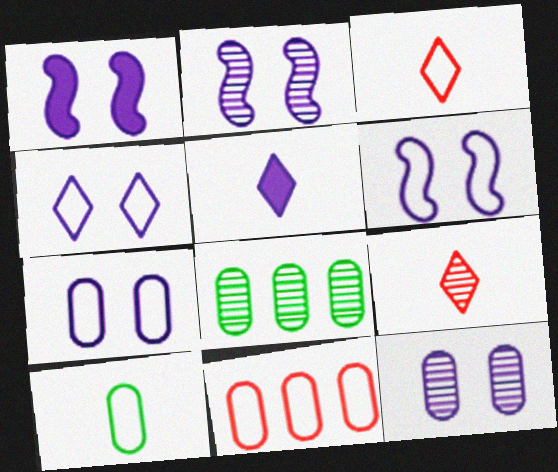[[1, 2, 6], 
[1, 3, 8], 
[1, 4, 12], 
[2, 8, 9], 
[4, 6, 7], 
[7, 10, 11]]